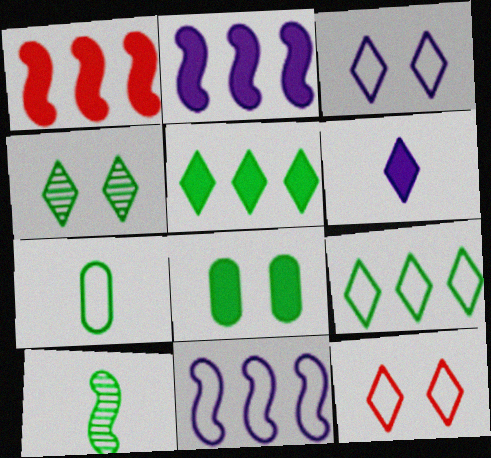[[1, 6, 8], 
[7, 11, 12], 
[8, 9, 10]]